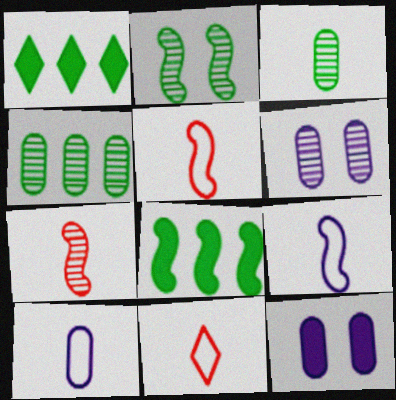[[1, 5, 6], 
[6, 8, 11]]